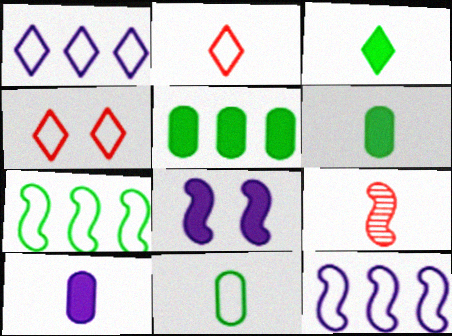[[4, 11, 12], 
[7, 8, 9]]